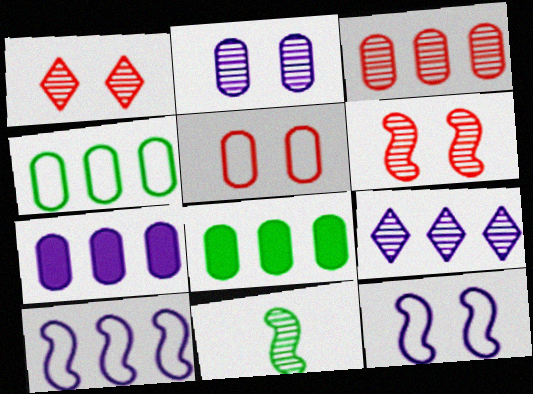[[3, 4, 7], 
[7, 9, 10]]